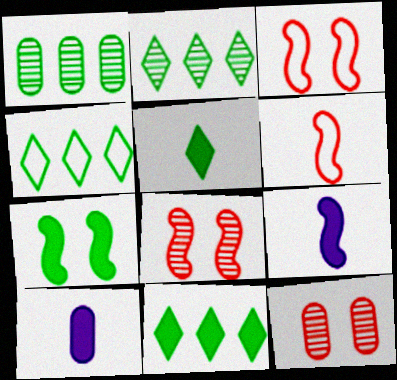[[2, 3, 10], 
[2, 4, 11], 
[4, 8, 10], 
[4, 9, 12]]